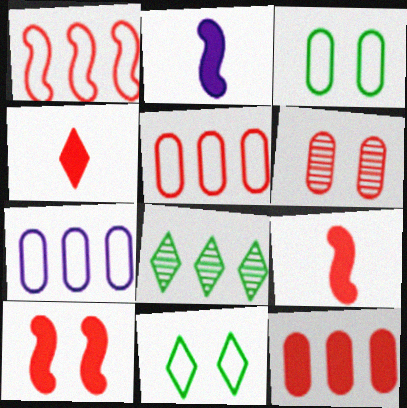[[1, 4, 6], 
[4, 10, 12]]